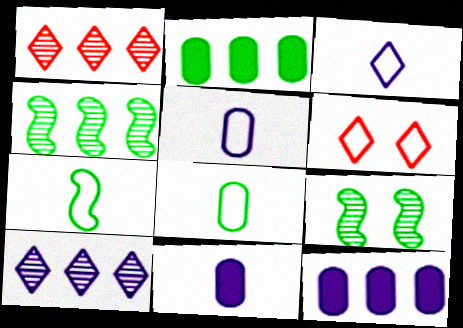[[4, 6, 11]]